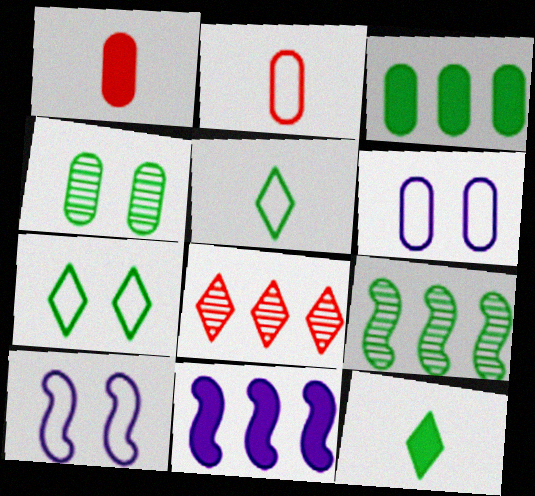[]